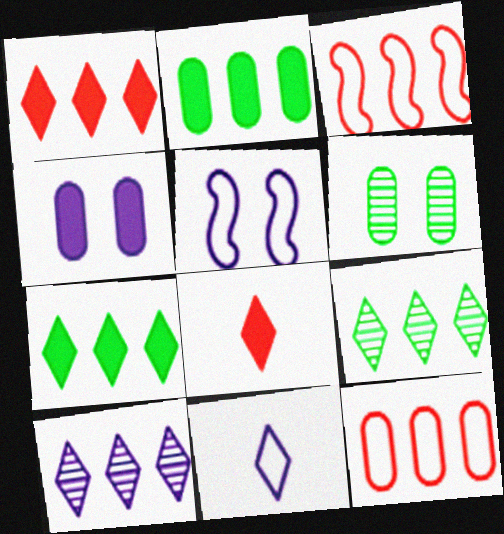[[2, 3, 10]]